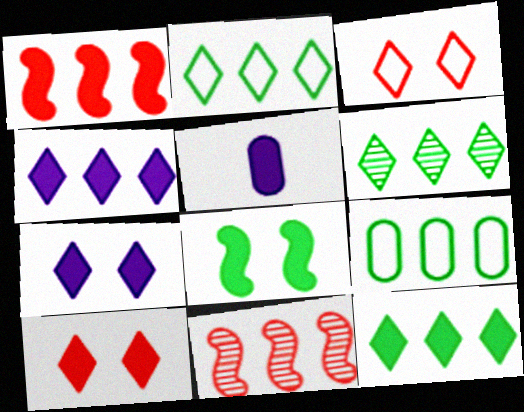[[2, 6, 12], 
[4, 9, 11]]